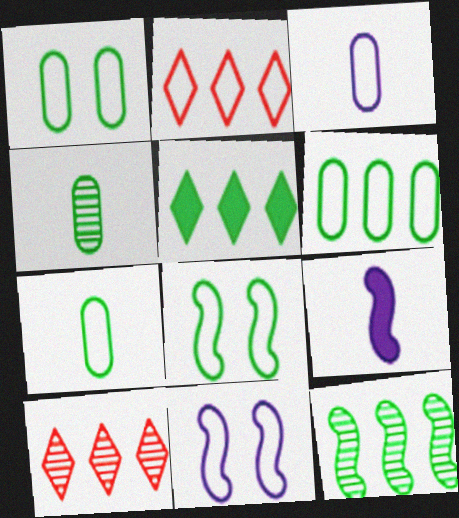[[1, 6, 7], 
[1, 9, 10], 
[2, 3, 8], 
[2, 7, 11], 
[4, 5, 8], 
[5, 6, 12]]